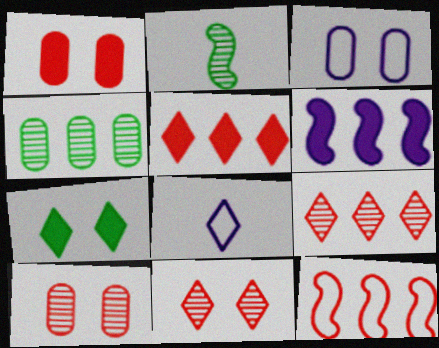[[2, 3, 5], 
[7, 8, 9]]